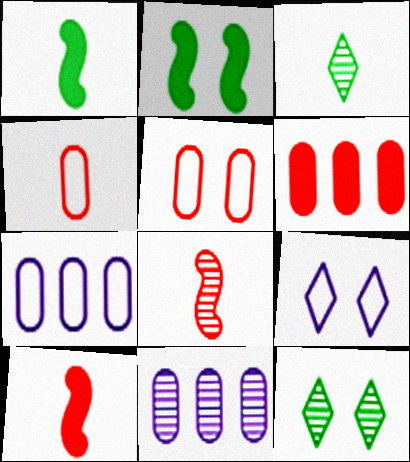[[7, 10, 12], 
[8, 11, 12]]